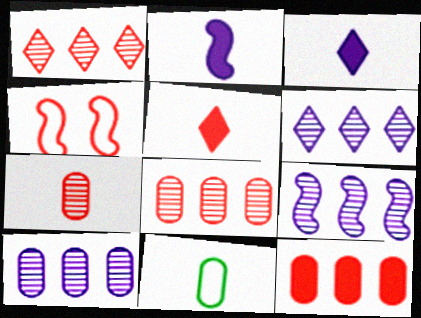[[4, 5, 8], 
[6, 9, 10]]